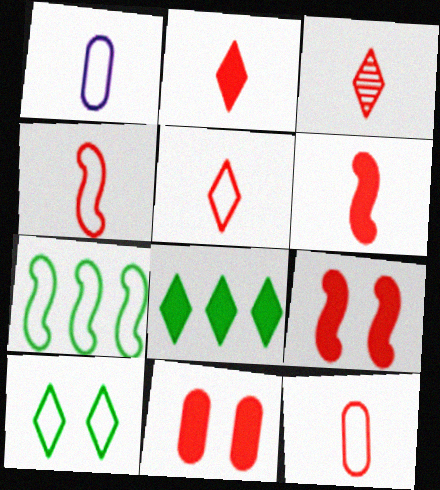[[2, 3, 5], 
[3, 6, 12], 
[4, 5, 12]]